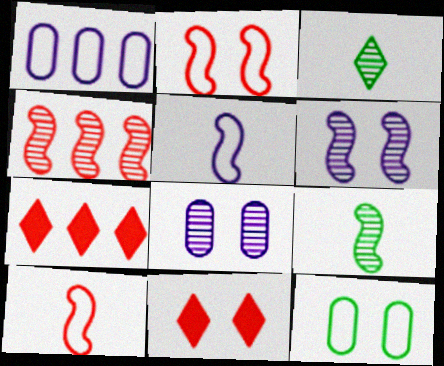[[1, 9, 11], 
[3, 4, 8], 
[4, 6, 9], 
[6, 11, 12]]